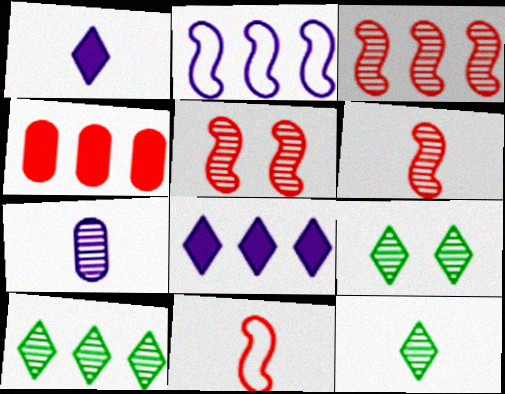[[2, 4, 10], 
[3, 5, 6], 
[3, 7, 9], 
[5, 7, 10], 
[6, 7, 12], 
[9, 10, 12]]